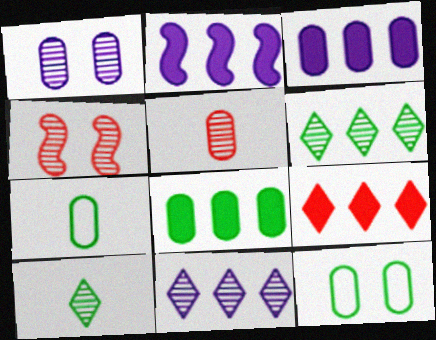[[2, 8, 9], 
[3, 5, 12]]